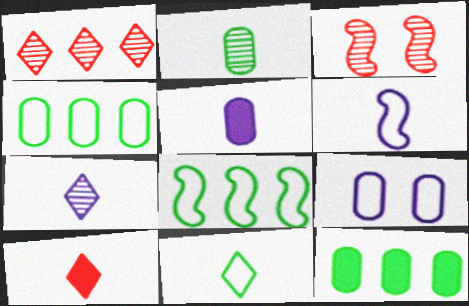[[2, 6, 10], 
[5, 6, 7], 
[7, 10, 11]]